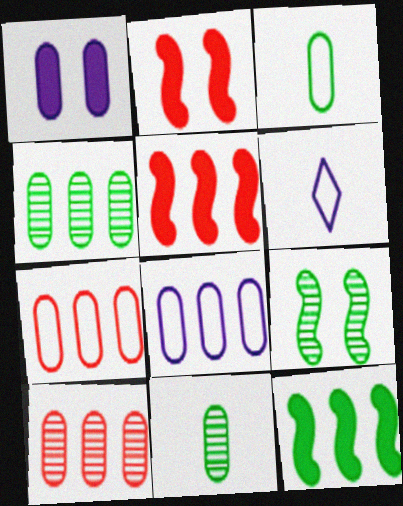[[1, 3, 10], 
[1, 7, 11], 
[2, 4, 6]]